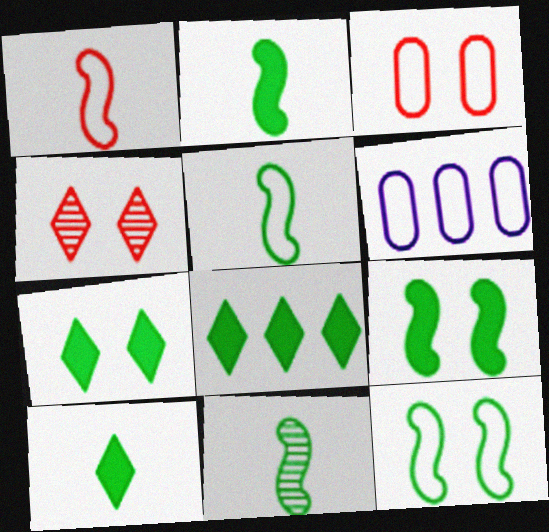[[2, 4, 6], 
[2, 5, 11], 
[7, 8, 10]]